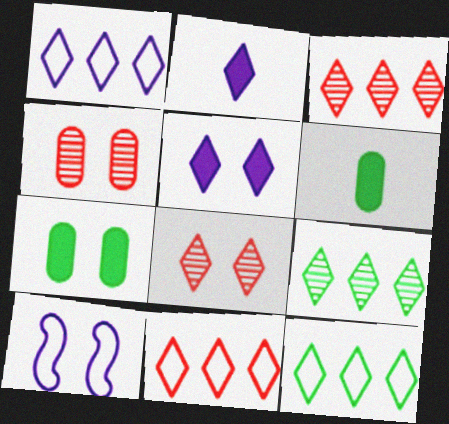[[1, 11, 12], 
[2, 8, 12], 
[3, 6, 10], 
[7, 8, 10]]